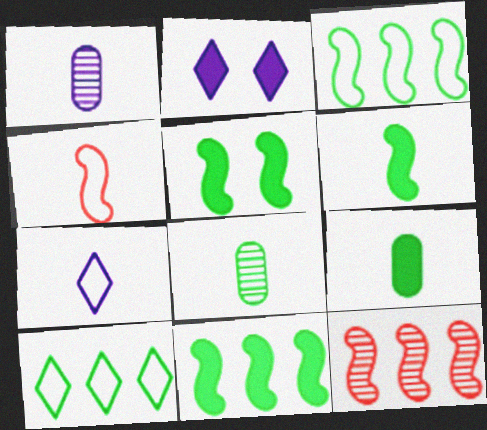[[5, 6, 11], 
[5, 8, 10]]